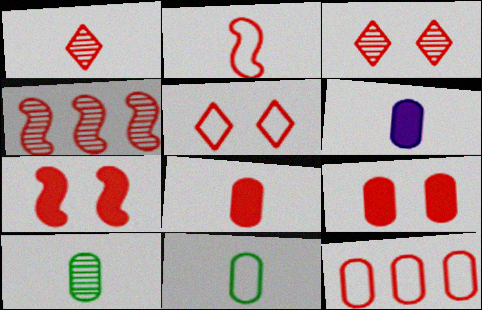[[1, 2, 8], 
[1, 7, 12], 
[2, 4, 7], 
[2, 5, 12], 
[4, 5, 8]]